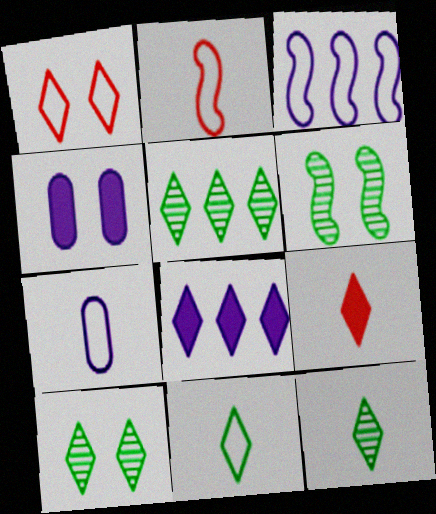[[1, 4, 6], 
[1, 8, 12], 
[2, 4, 5], 
[2, 7, 11], 
[5, 10, 12]]